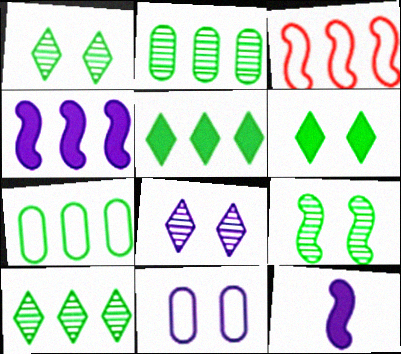[[3, 9, 12]]